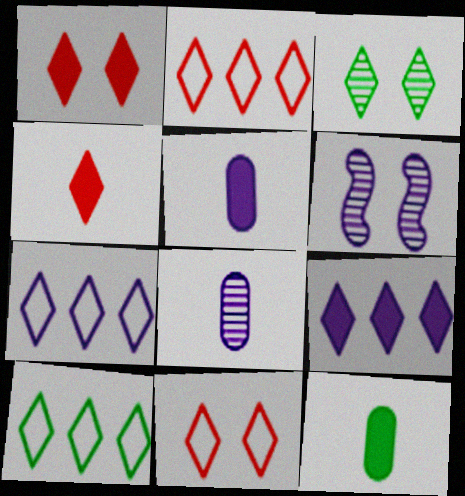[[2, 6, 12], 
[2, 7, 10], 
[3, 4, 7], 
[5, 6, 7]]